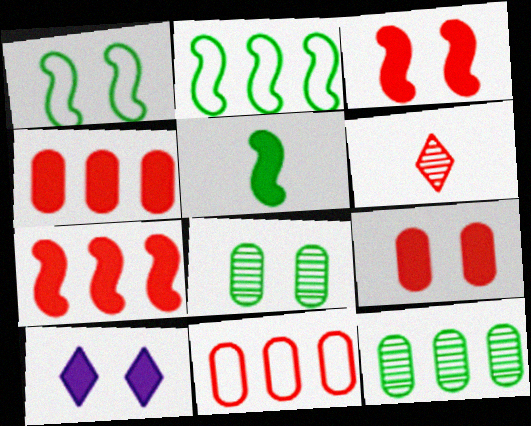[[3, 6, 11], 
[4, 5, 10]]